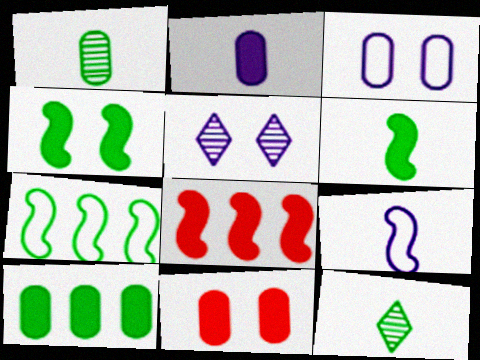[[2, 10, 11], 
[3, 8, 12]]